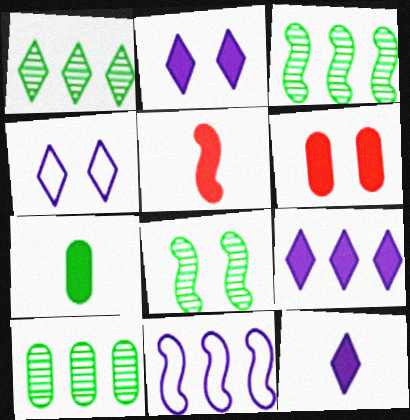[[1, 3, 10], 
[2, 9, 12], 
[4, 5, 10], 
[4, 6, 8], 
[5, 7, 12], 
[5, 8, 11]]